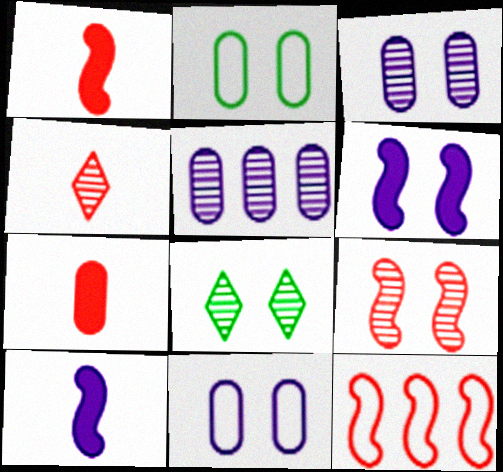[[1, 9, 12], 
[2, 5, 7], 
[3, 8, 9]]